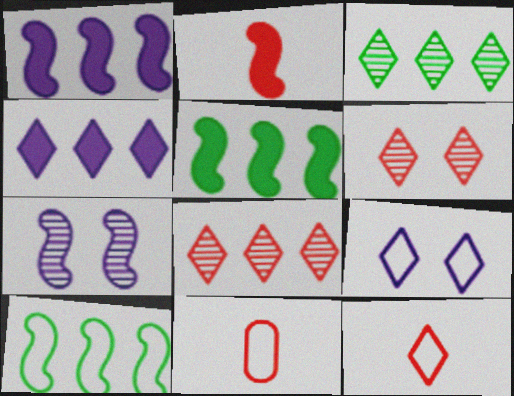[[2, 7, 10], 
[9, 10, 11]]